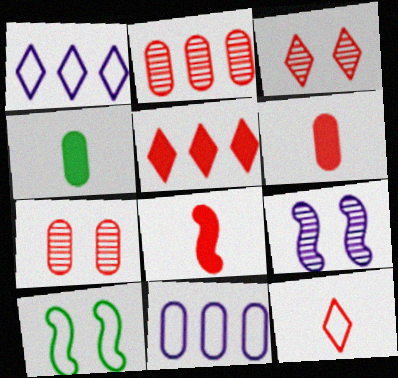[[3, 5, 12], 
[4, 7, 11], 
[10, 11, 12]]